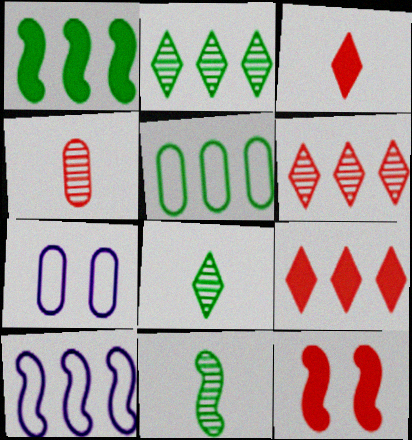[[1, 2, 5], 
[7, 9, 11], 
[10, 11, 12]]